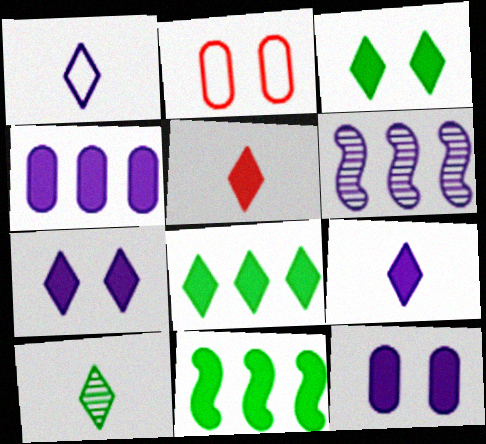[[1, 5, 10], 
[1, 6, 12], 
[5, 7, 8], 
[5, 11, 12]]